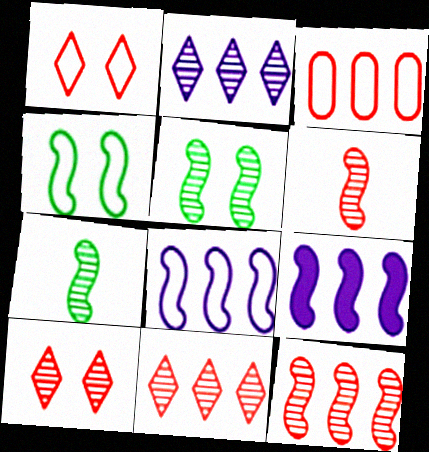[[4, 6, 9]]